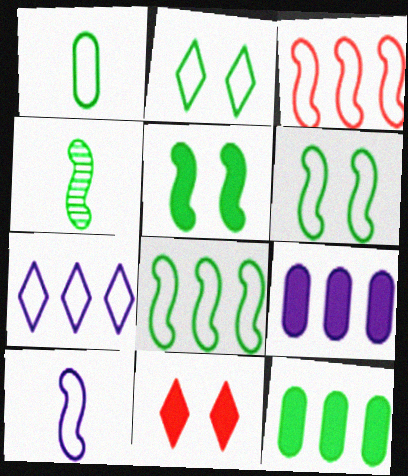[[1, 2, 8], 
[2, 4, 12], 
[3, 6, 10], 
[4, 5, 8]]